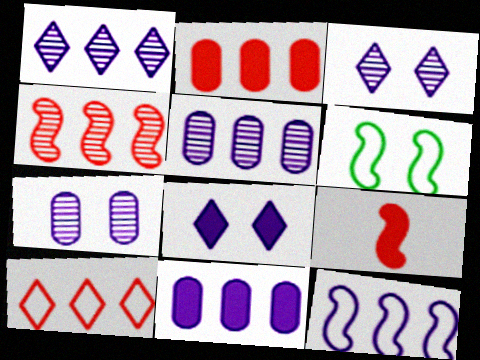[[1, 11, 12], 
[2, 4, 10]]